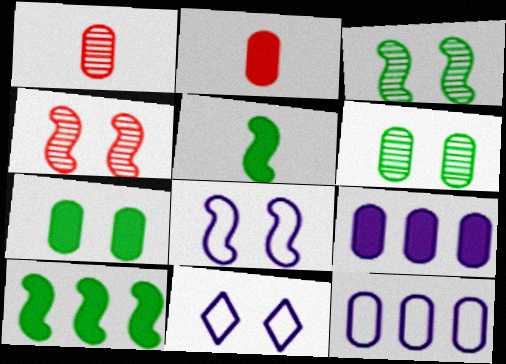[[1, 7, 12], 
[1, 10, 11], 
[2, 6, 12], 
[2, 7, 9], 
[4, 7, 11]]